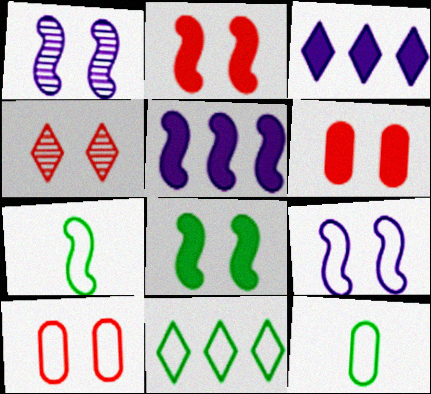[[2, 4, 10], 
[4, 5, 12]]